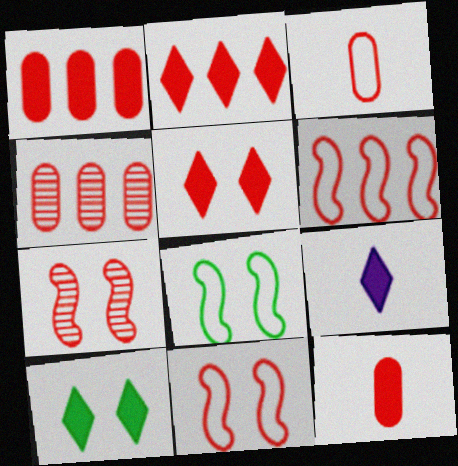[[2, 3, 7], 
[2, 4, 6], 
[2, 9, 10], 
[4, 8, 9]]